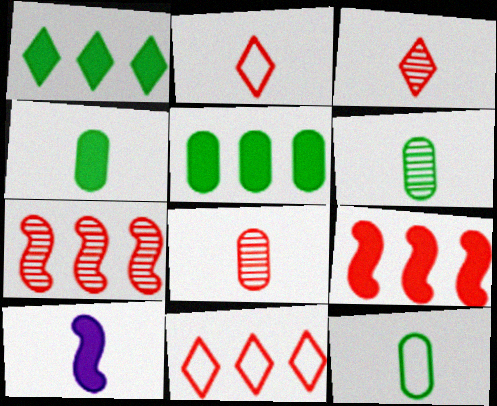[[2, 6, 10], 
[3, 10, 12], 
[4, 6, 12]]